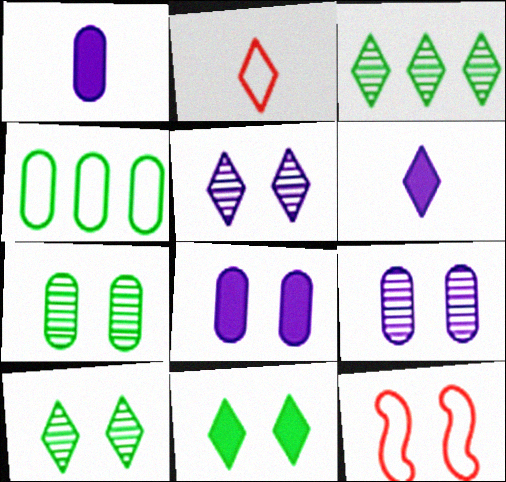[[1, 3, 12], 
[8, 10, 12], 
[9, 11, 12]]